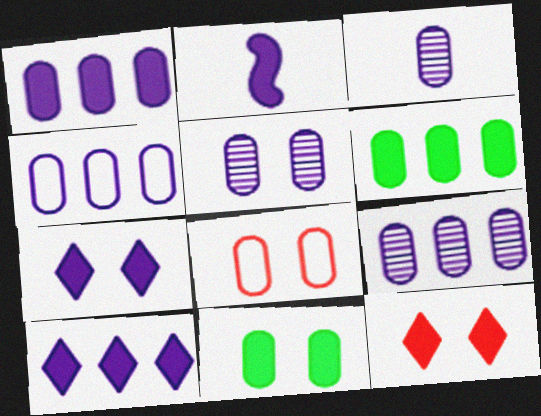[[1, 2, 7], 
[1, 4, 9], 
[2, 6, 12], 
[3, 5, 9], 
[3, 6, 8], 
[5, 8, 11]]